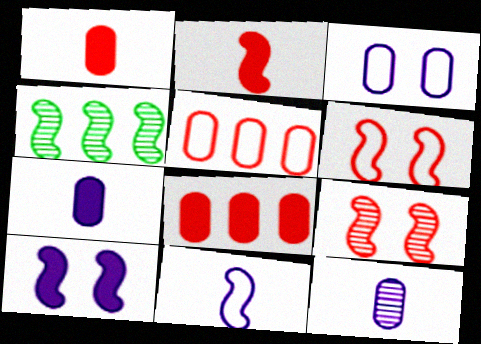[]